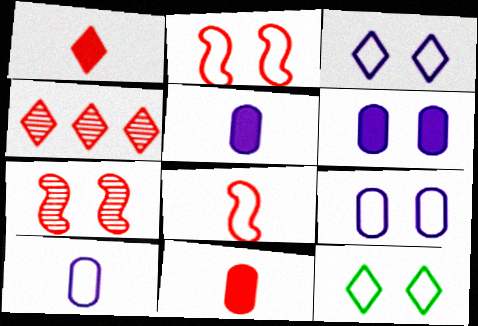[[2, 4, 11], 
[2, 9, 12], 
[6, 7, 12]]